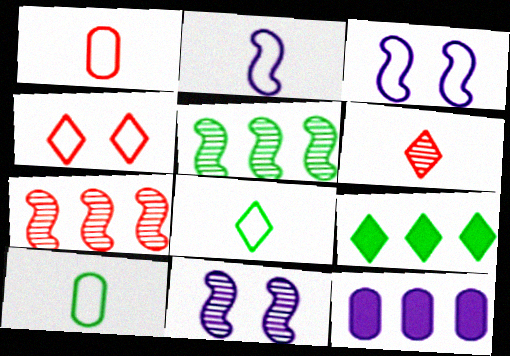[[1, 2, 8], 
[1, 9, 11]]